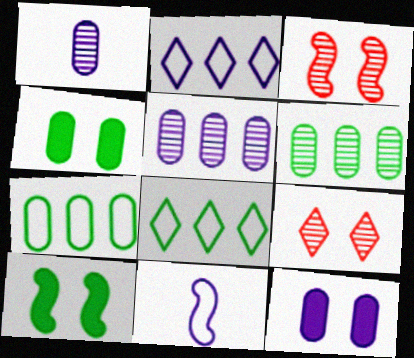[]